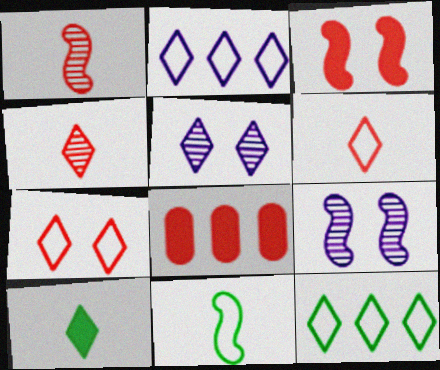[[1, 7, 8], 
[5, 8, 11]]